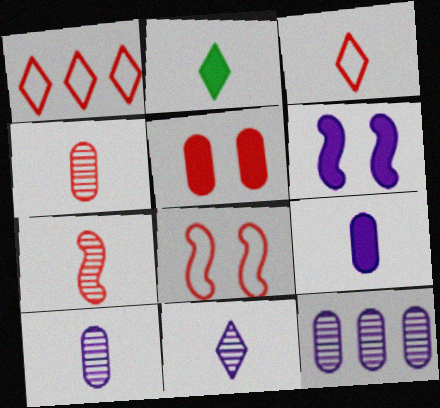[[1, 5, 7], 
[2, 3, 11], 
[2, 8, 12]]